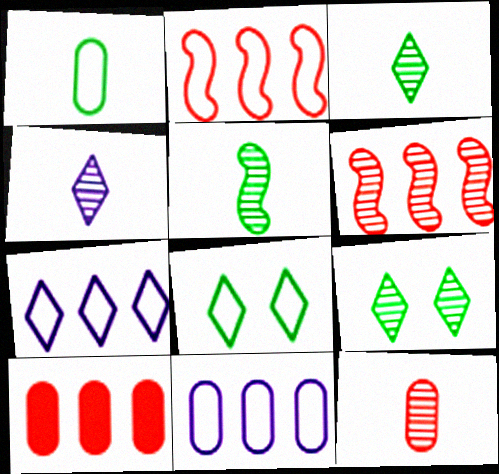[[4, 5, 12]]